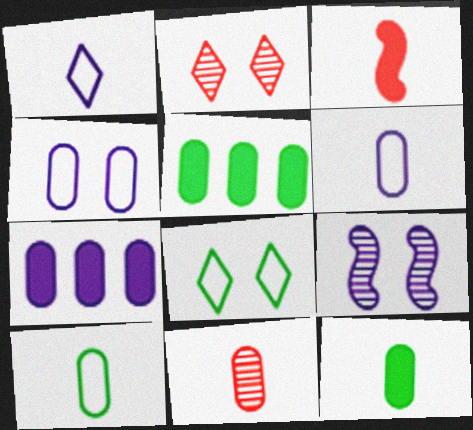[[1, 7, 9], 
[4, 5, 11], 
[6, 11, 12]]